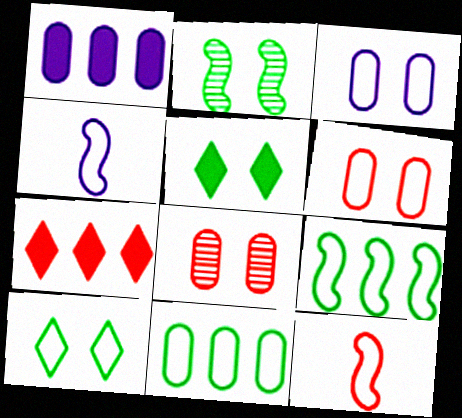[[7, 8, 12]]